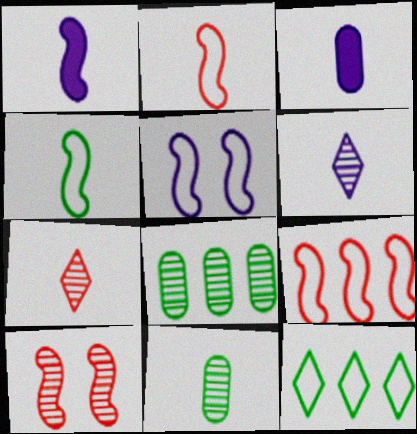[[3, 4, 7], 
[3, 10, 12], 
[4, 5, 9], 
[6, 8, 10]]